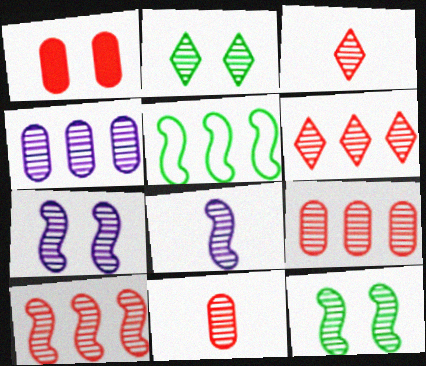[[2, 8, 9], 
[3, 4, 12], 
[6, 9, 10], 
[8, 10, 12]]